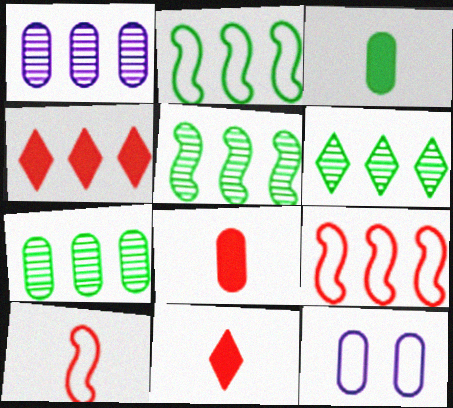[[1, 2, 4], 
[5, 6, 7], 
[5, 11, 12], 
[7, 8, 12]]